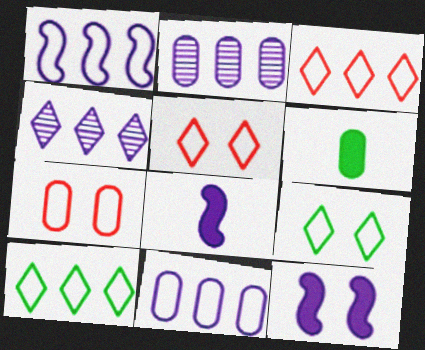[[2, 6, 7]]